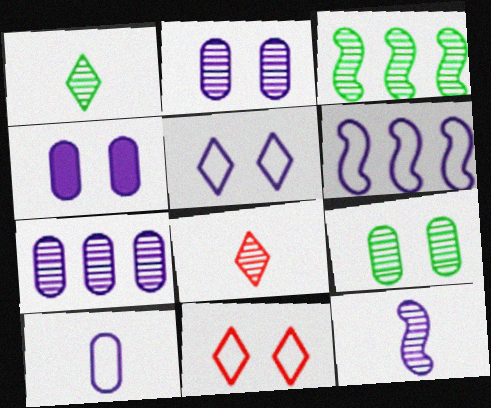[[1, 3, 9], 
[2, 3, 8], 
[4, 7, 10], 
[5, 6, 10]]